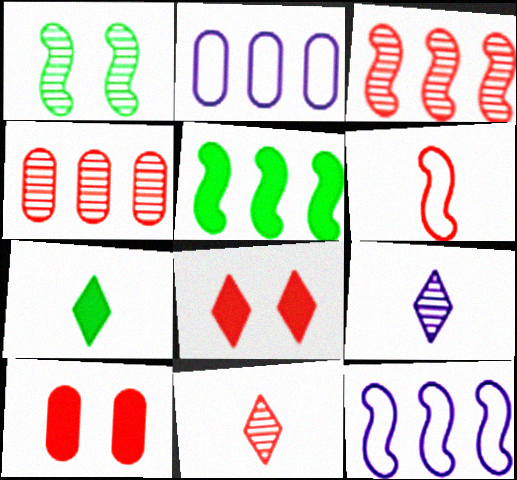[[1, 4, 9], 
[3, 5, 12], 
[4, 6, 8]]